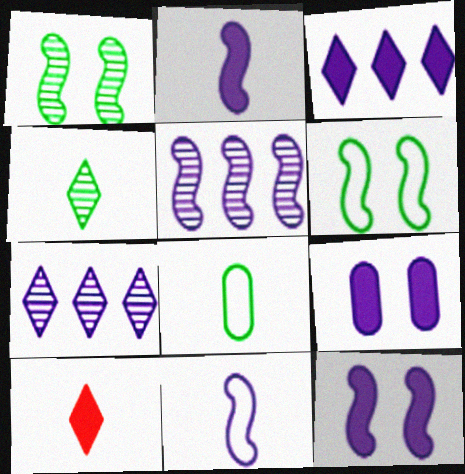[[2, 3, 9], 
[5, 11, 12], 
[7, 9, 11]]